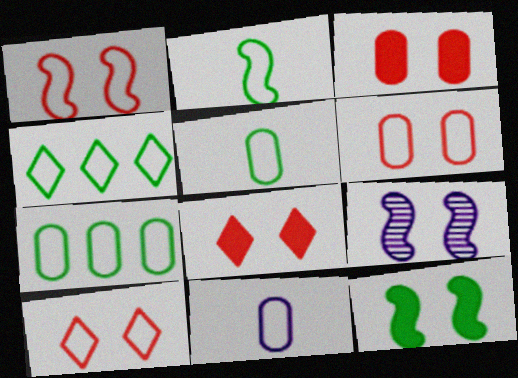[[1, 4, 11], 
[1, 6, 10], 
[1, 9, 12], 
[6, 7, 11]]